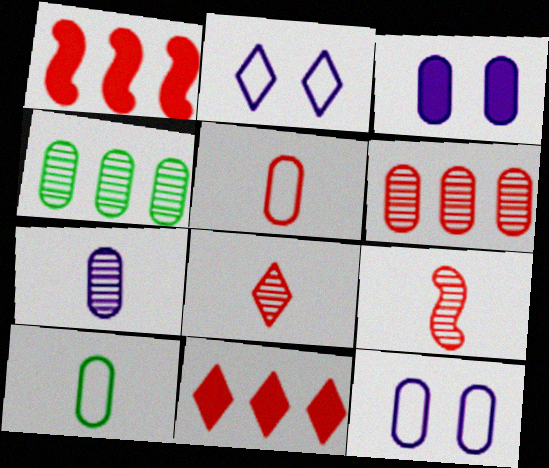[[3, 4, 5], 
[3, 6, 10]]